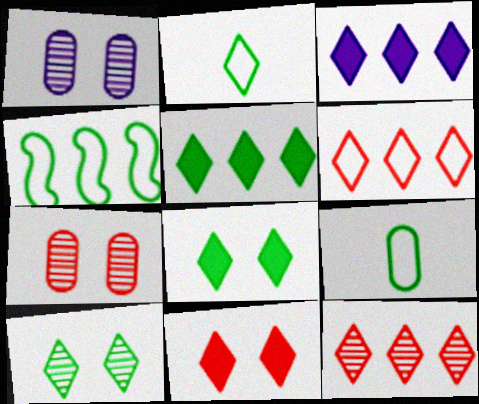[[2, 5, 10]]